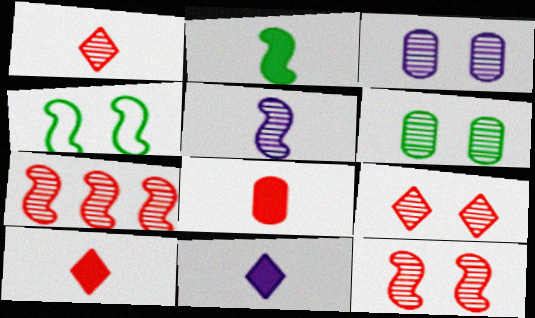[[2, 8, 11]]